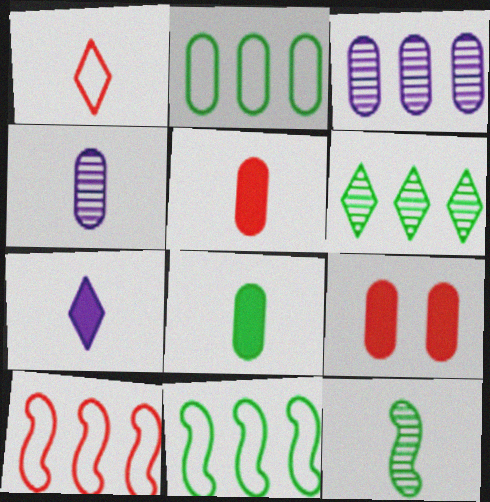[[2, 4, 9]]